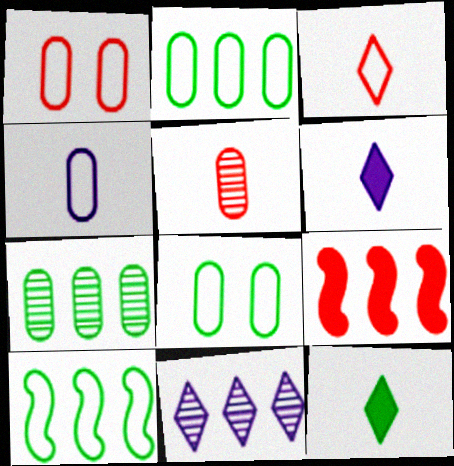[[1, 2, 4], 
[2, 9, 11]]